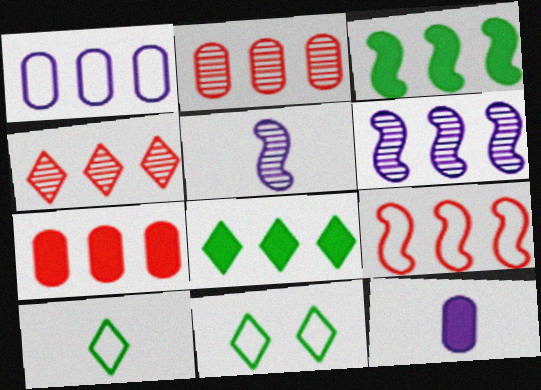[[1, 3, 4], 
[3, 6, 9], 
[4, 7, 9], 
[5, 7, 11]]